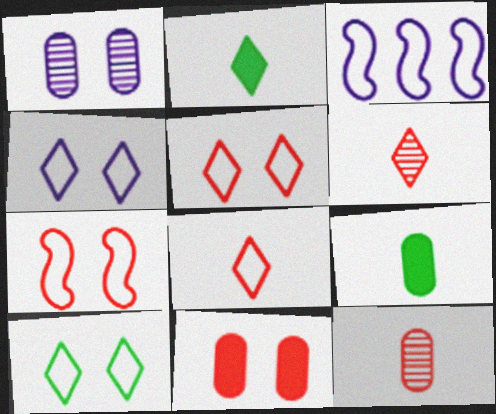[[4, 5, 10]]